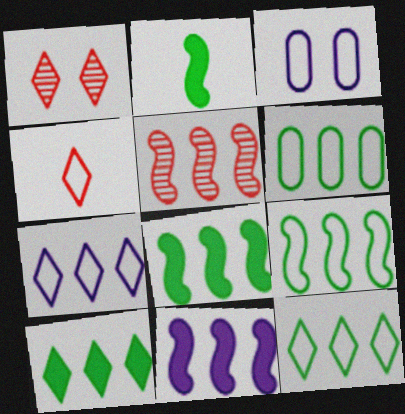[[3, 4, 9], 
[5, 9, 11], 
[6, 9, 12]]